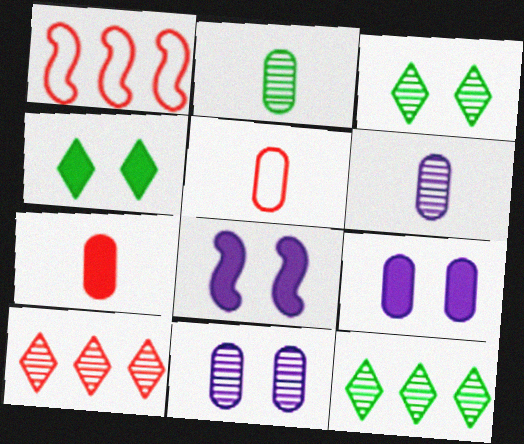[[1, 4, 6], 
[5, 8, 12]]